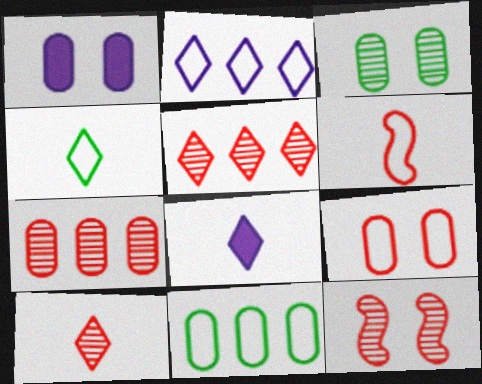[[1, 3, 9], 
[4, 8, 10], 
[7, 10, 12], 
[8, 11, 12]]